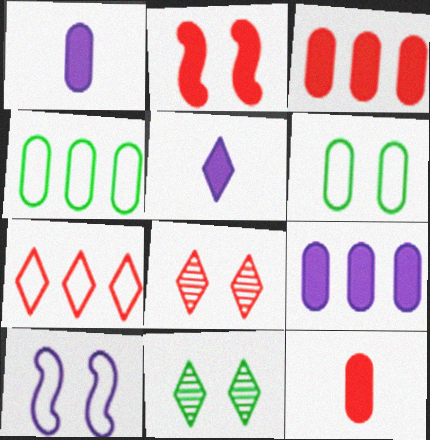[[5, 7, 11]]